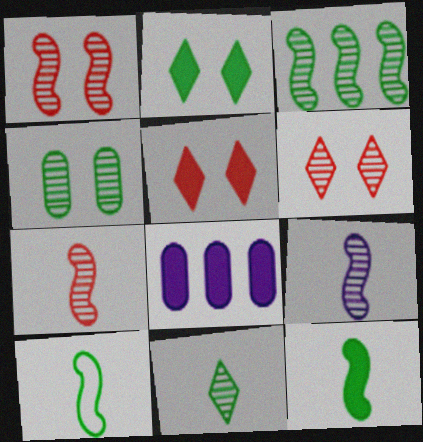[[1, 3, 9], 
[3, 4, 11], 
[5, 8, 12], 
[6, 8, 10]]